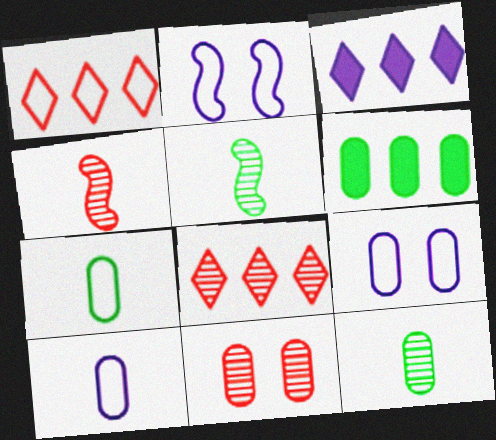[[1, 2, 7], 
[4, 8, 11], 
[6, 10, 11]]